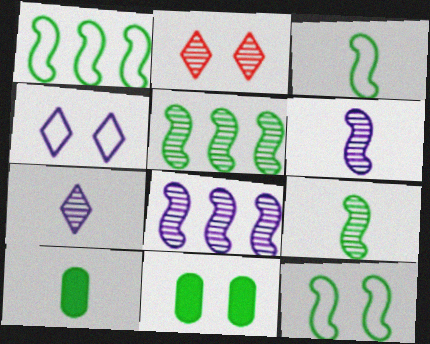[[1, 3, 12]]